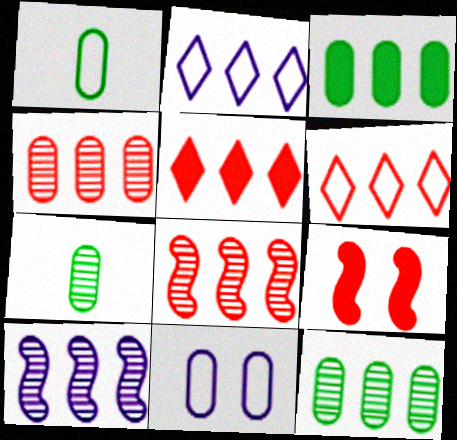[[2, 3, 8], 
[2, 7, 9], 
[3, 6, 10]]